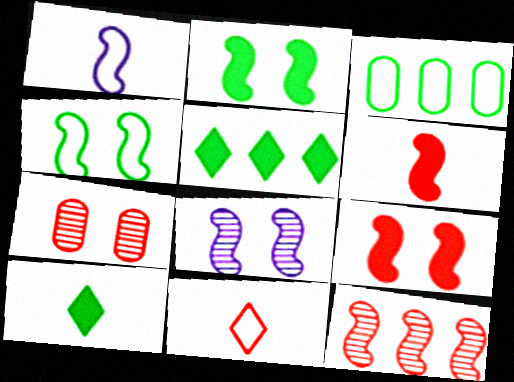[[1, 2, 12], 
[1, 5, 7], 
[4, 8, 9]]